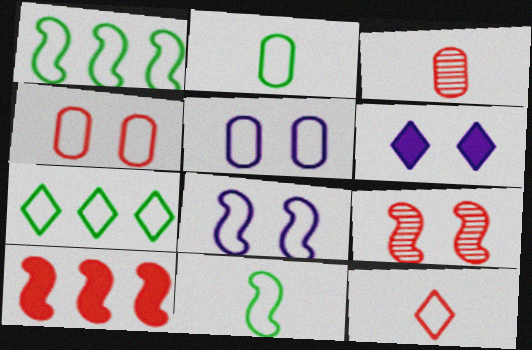[[1, 3, 6], 
[1, 5, 12]]